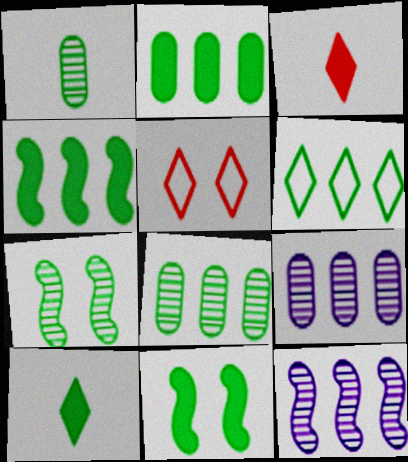[[1, 6, 11], 
[2, 10, 11], 
[4, 6, 8]]